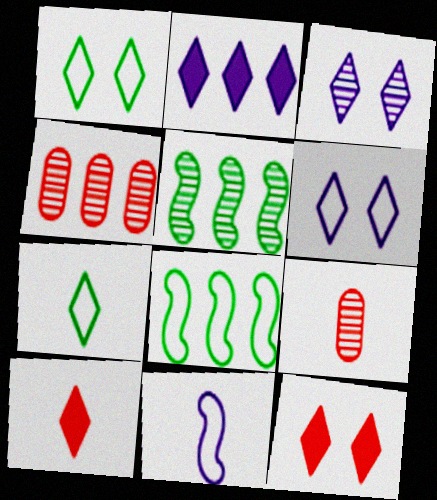[[1, 3, 12], 
[2, 4, 8], 
[3, 5, 9]]